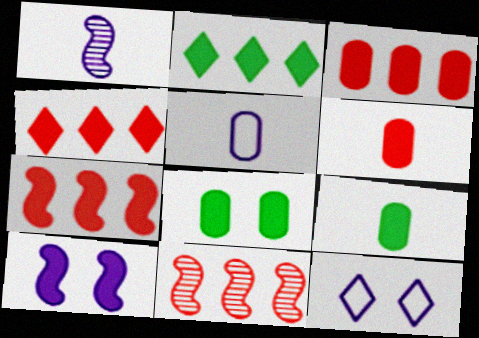[[2, 6, 10], 
[3, 4, 7], 
[4, 9, 10], 
[9, 11, 12]]